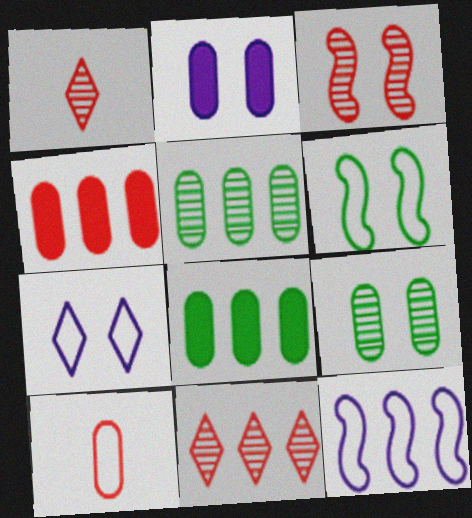[[2, 5, 10], 
[8, 11, 12]]